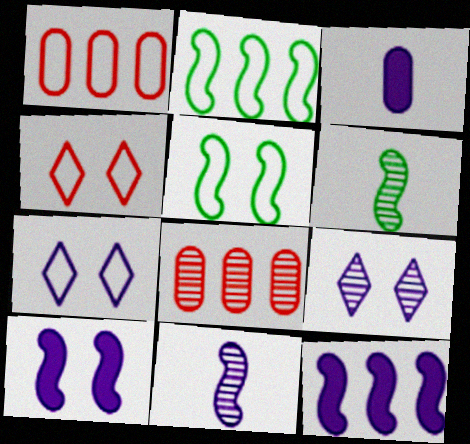[[6, 8, 9]]